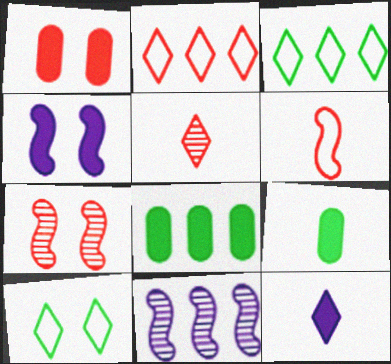[[2, 8, 11]]